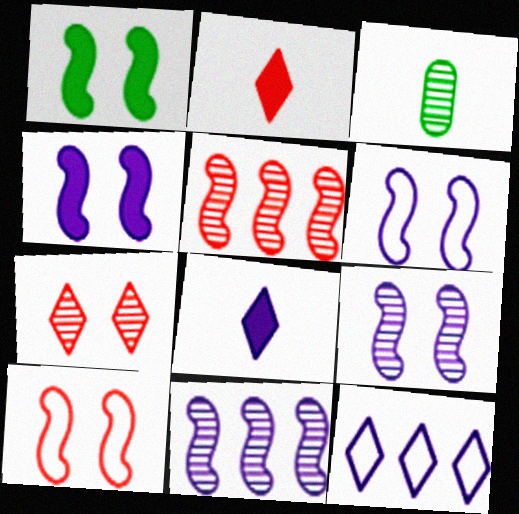[[1, 9, 10], 
[3, 7, 11], 
[4, 6, 9]]